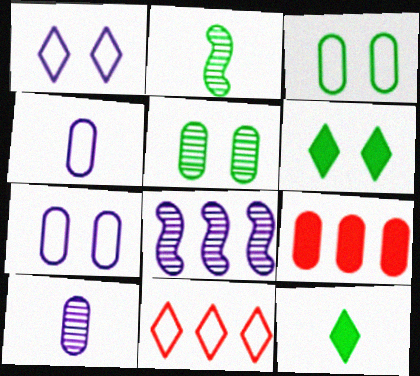[[1, 2, 9], 
[3, 9, 10], 
[4, 5, 9]]